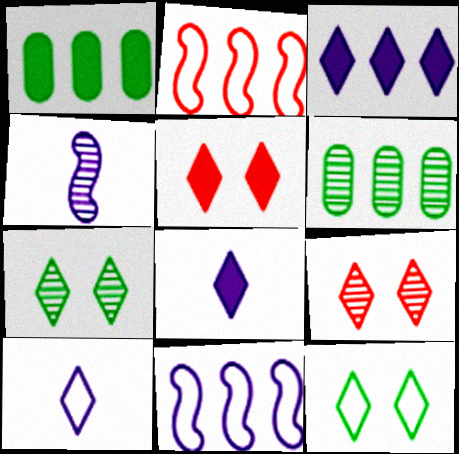[[2, 3, 6], 
[4, 6, 9]]